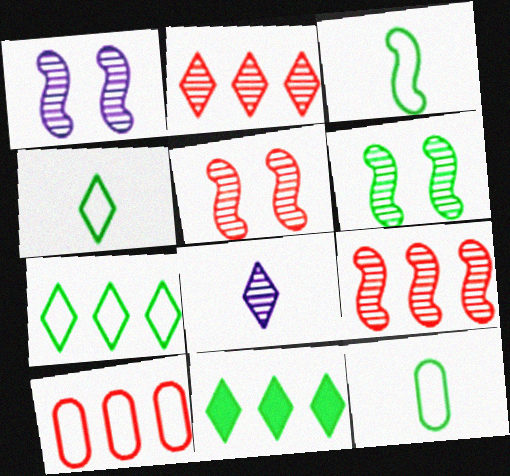[[1, 5, 6], 
[3, 4, 12], 
[6, 11, 12]]